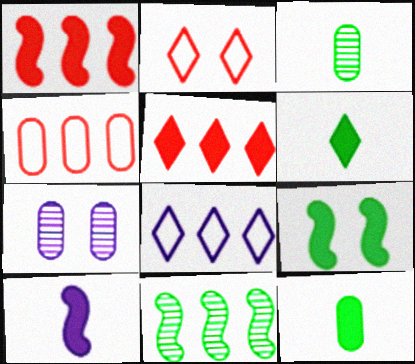[[1, 9, 10], 
[2, 7, 9], 
[4, 7, 12], 
[7, 8, 10]]